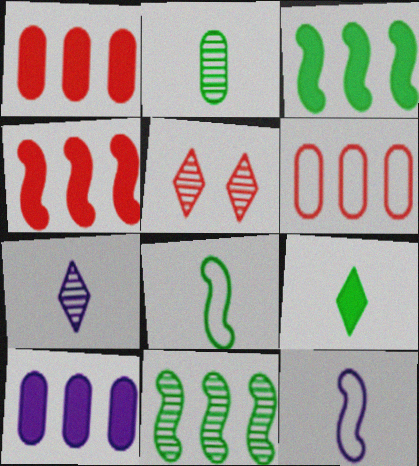[[2, 8, 9], 
[5, 8, 10]]